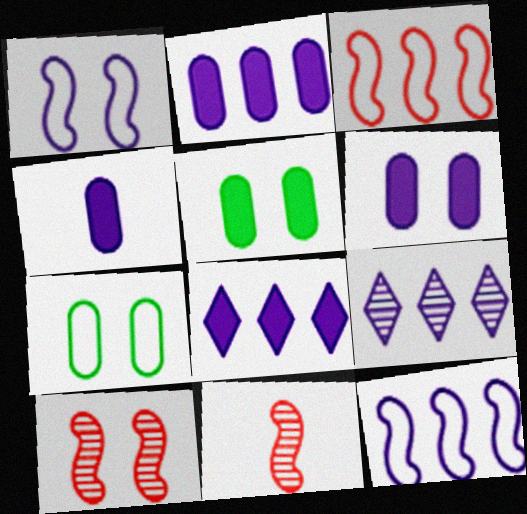[[1, 4, 9], 
[2, 4, 6], 
[2, 9, 12], 
[7, 8, 11]]